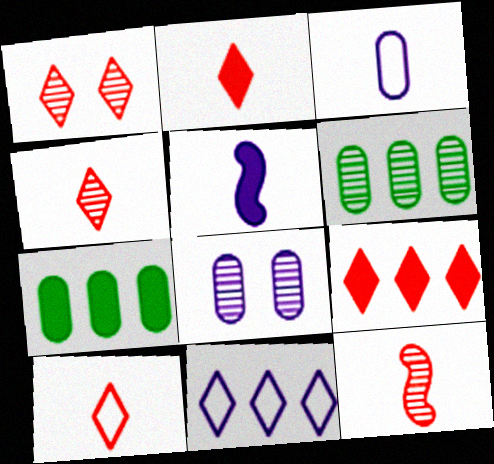[[1, 9, 10], 
[2, 4, 10], 
[5, 8, 11]]